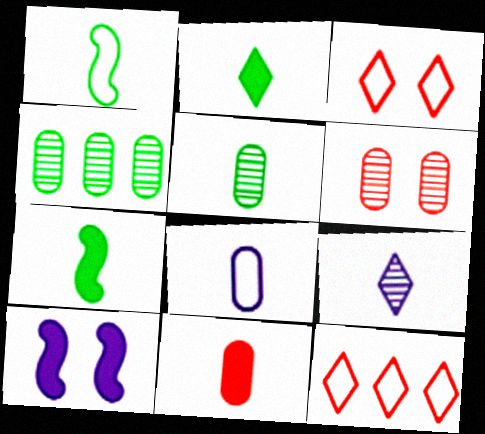[[1, 2, 5], 
[1, 9, 11], 
[5, 8, 11], 
[5, 10, 12]]